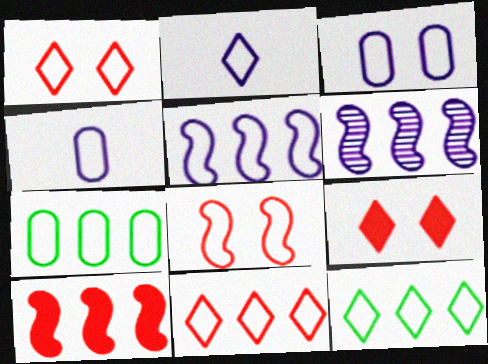[[1, 2, 12], 
[2, 3, 5], 
[2, 7, 8], 
[4, 8, 12], 
[5, 7, 11]]